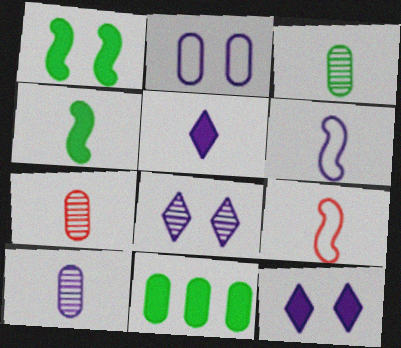[[2, 7, 11], 
[3, 5, 9], 
[3, 7, 10], 
[5, 6, 10], 
[8, 9, 11]]